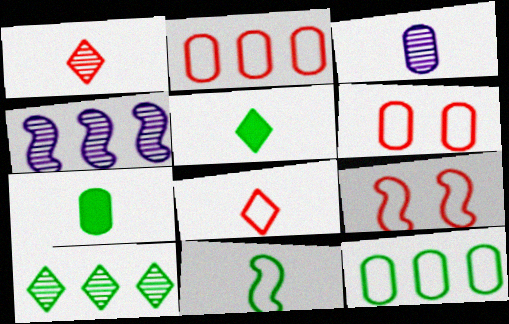[[2, 8, 9], 
[4, 5, 6]]